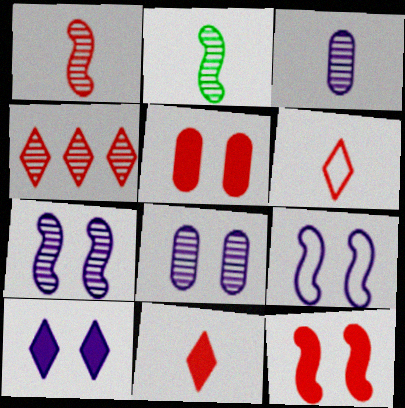[[2, 4, 8], 
[8, 9, 10]]